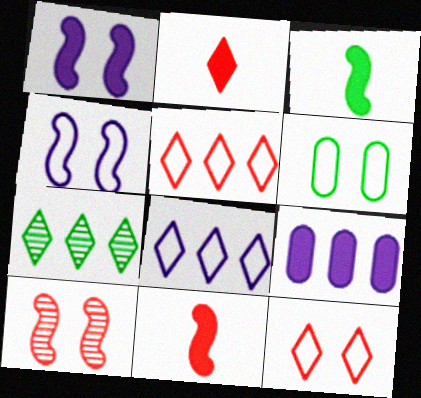[[3, 6, 7], 
[4, 6, 12]]